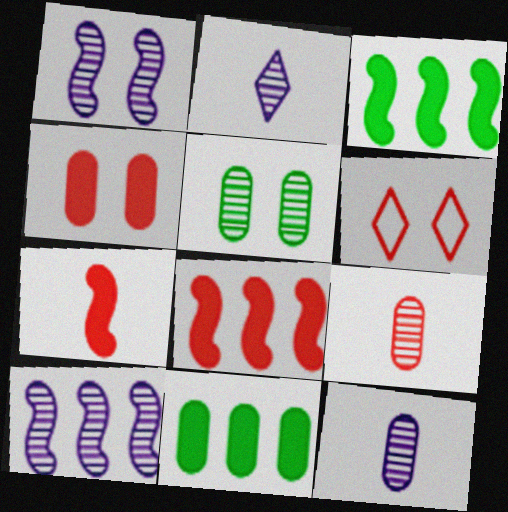[[3, 6, 12], 
[6, 8, 9]]